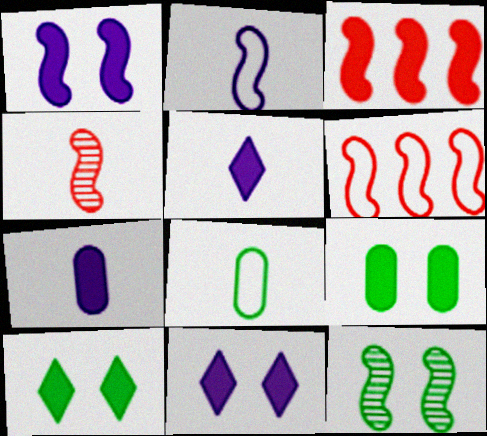[[2, 3, 12], 
[3, 5, 9], 
[3, 7, 10], 
[4, 5, 8]]